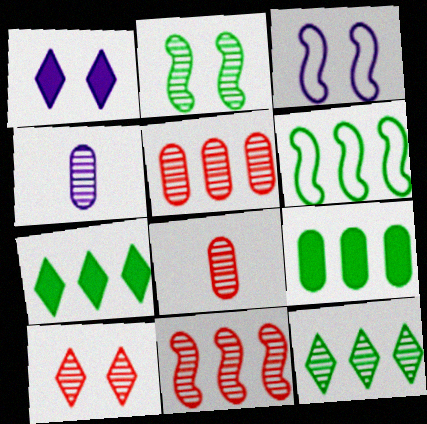[[1, 6, 8], 
[3, 7, 8], 
[6, 9, 12], 
[8, 10, 11]]